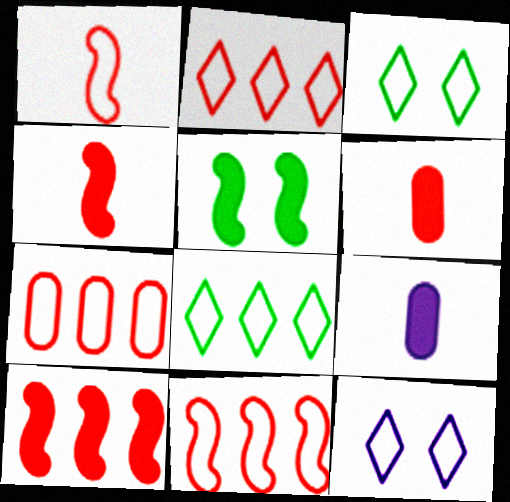[[2, 7, 11]]